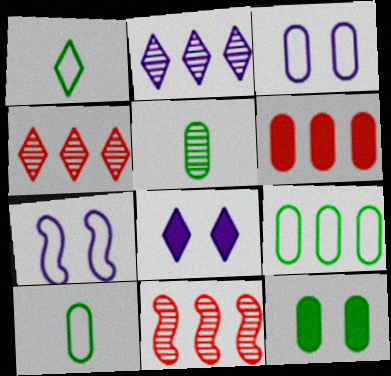[[1, 4, 8], 
[3, 5, 6], 
[5, 9, 12], 
[8, 10, 11]]